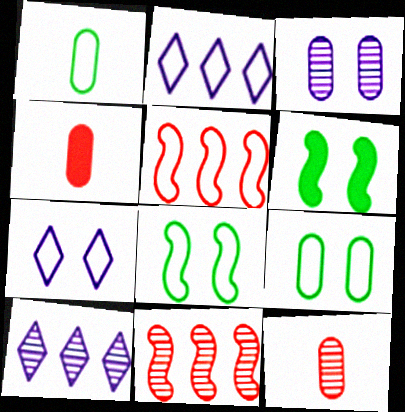[[1, 5, 7], 
[2, 6, 12], 
[4, 8, 10]]